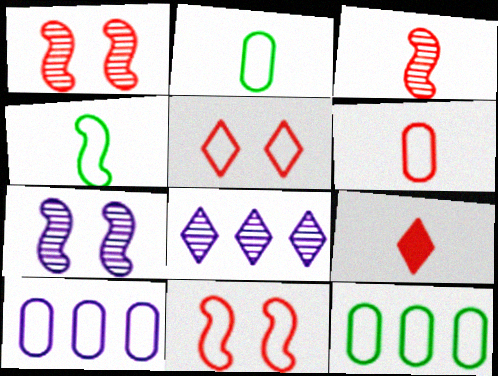[[3, 6, 9], 
[4, 5, 10], 
[7, 9, 12]]